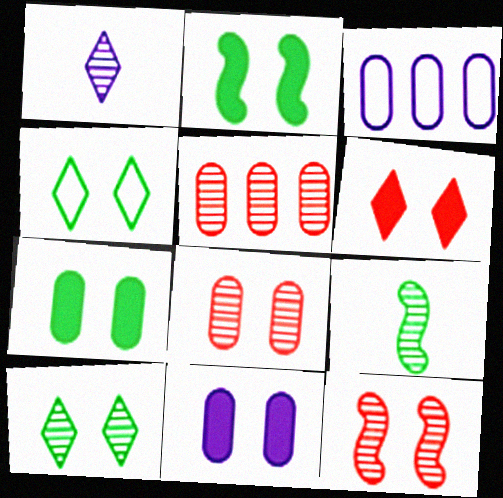[[2, 6, 11], 
[3, 6, 9], 
[4, 11, 12]]